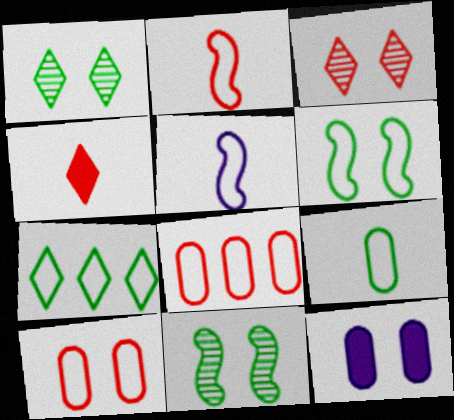[[3, 6, 12], 
[5, 7, 10], 
[6, 7, 9]]